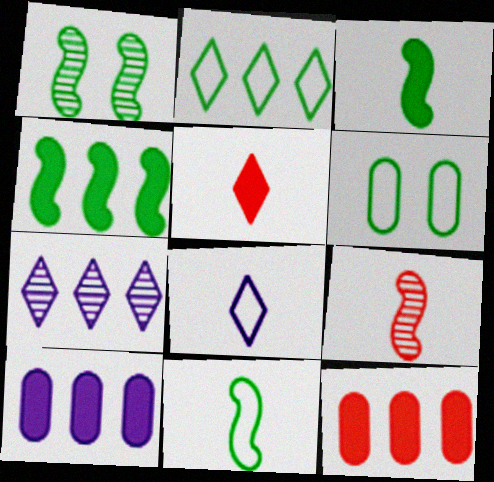[[1, 4, 11], 
[1, 8, 12], 
[2, 6, 11]]